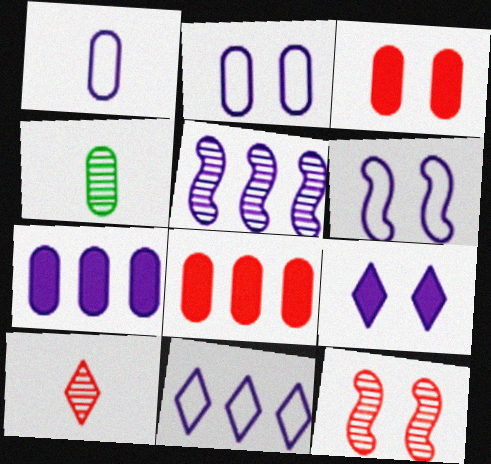[[1, 5, 9], 
[1, 6, 11], 
[2, 4, 8], 
[5, 7, 11]]